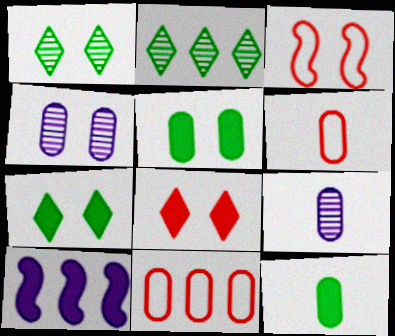[[1, 6, 10], 
[2, 10, 11], 
[3, 4, 7], 
[4, 11, 12], 
[5, 9, 11], 
[6, 9, 12], 
[8, 10, 12]]